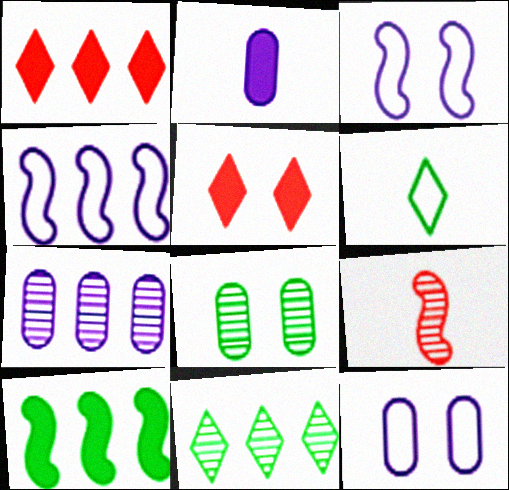[[2, 5, 10], 
[2, 6, 9], 
[2, 7, 12], 
[3, 5, 8], 
[3, 9, 10], 
[6, 8, 10]]